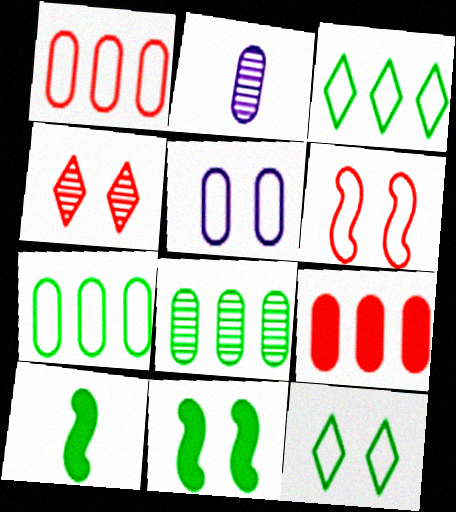[[4, 5, 11], 
[5, 6, 12], 
[8, 10, 12]]